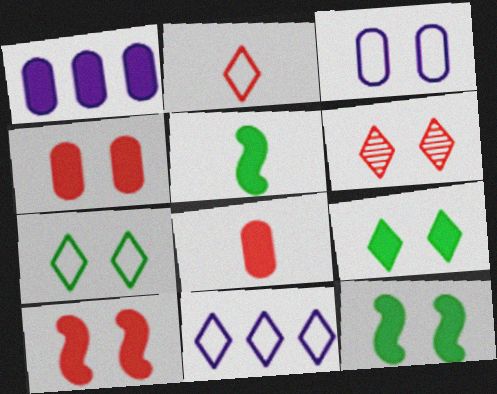[[2, 7, 11], 
[3, 6, 12]]